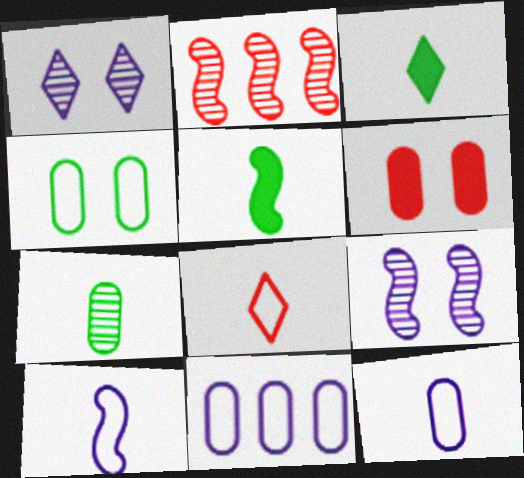[[1, 2, 7], 
[2, 6, 8], 
[6, 7, 11]]